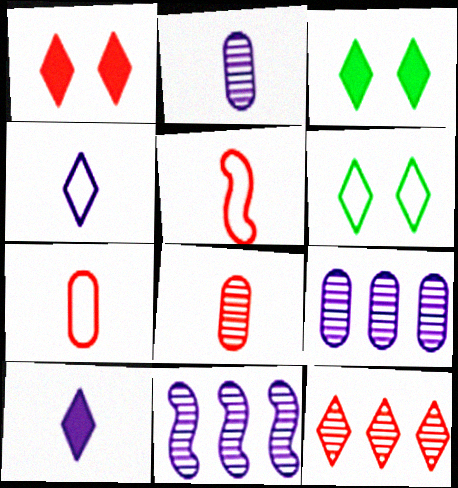[[3, 4, 12], 
[3, 5, 9], 
[3, 7, 11], 
[6, 10, 12]]